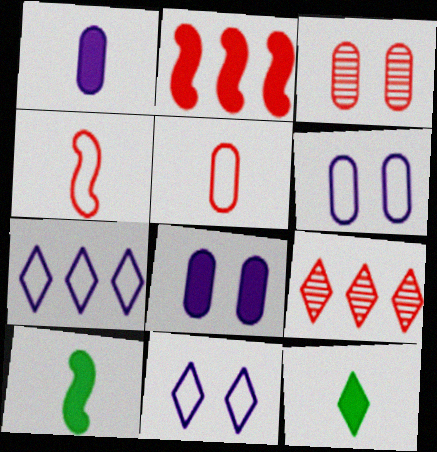[[2, 8, 12], 
[3, 7, 10], 
[6, 9, 10], 
[9, 11, 12]]